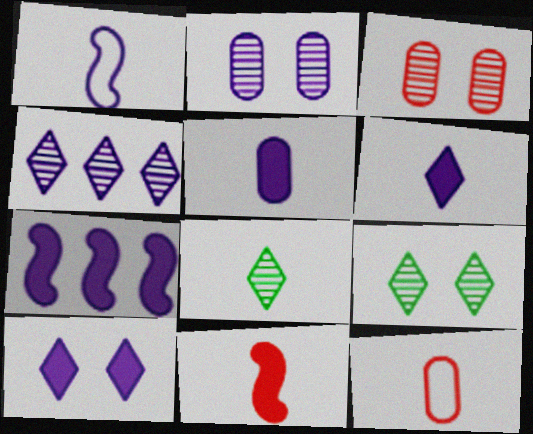[[5, 7, 10], 
[7, 9, 12]]